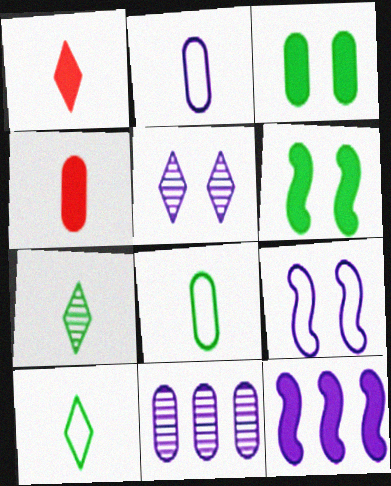[[1, 3, 12], 
[2, 5, 12]]